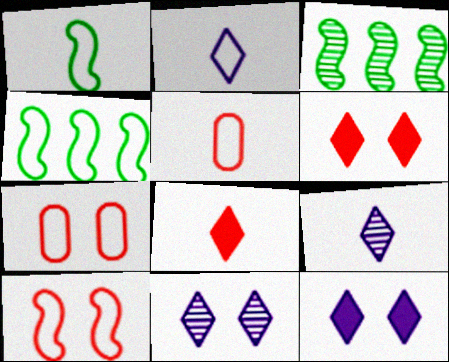[[1, 2, 5], 
[2, 4, 7], 
[3, 5, 12]]